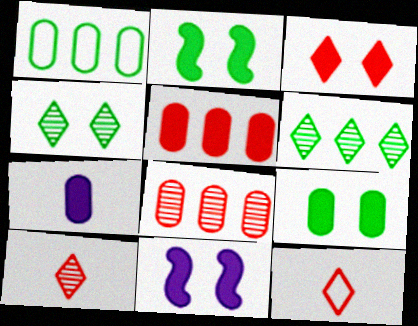[[1, 10, 11], 
[3, 9, 11], 
[5, 7, 9]]